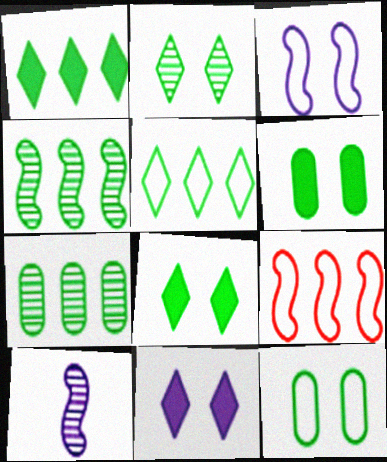[]